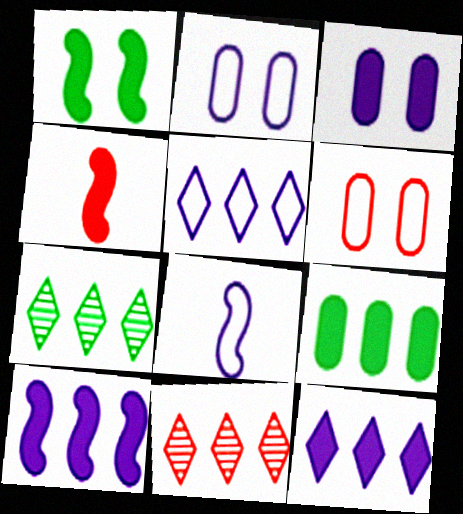[[1, 4, 10], 
[2, 4, 7], 
[2, 5, 8], 
[4, 6, 11]]